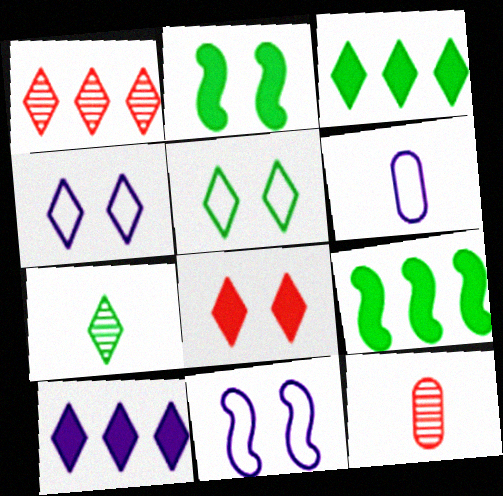[[1, 2, 6], 
[3, 5, 7], 
[3, 11, 12], 
[4, 9, 12]]